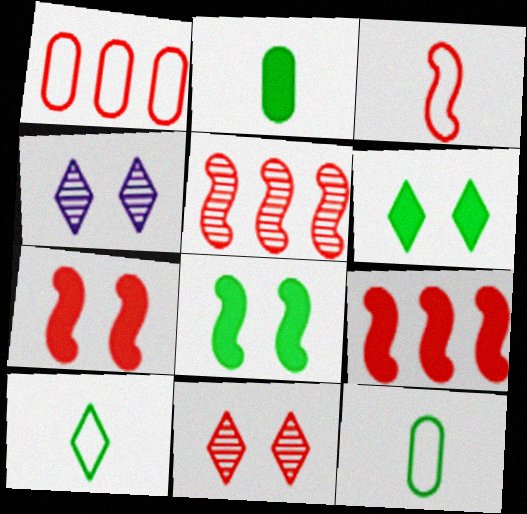[[3, 5, 7], 
[4, 9, 12]]